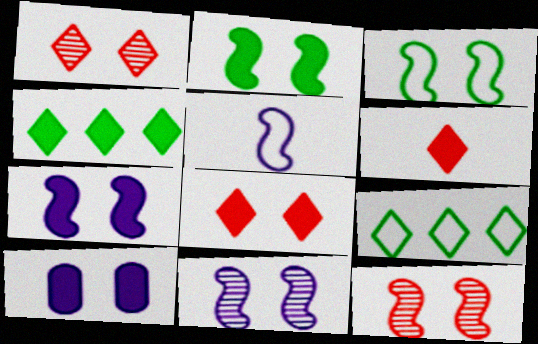[[1, 3, 10], 
[2, 8, 10], 
[3, 7, 12]]